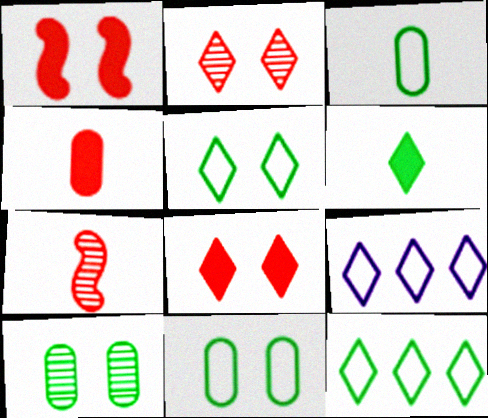[[2, 6, 9]]